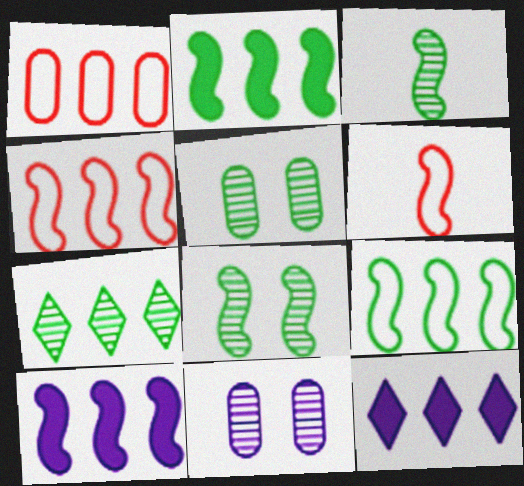[[1, 7, 10], 
[3, 5, 7], 
[5, 6, 12], 
[6, 8, 10]]